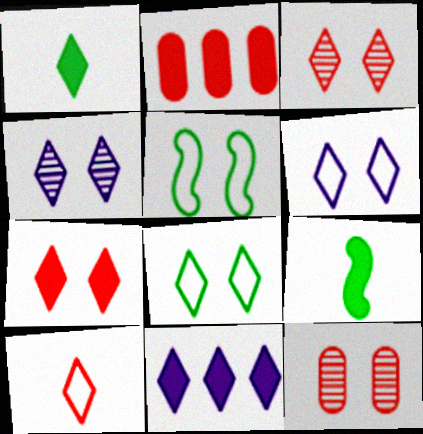[[1, 7, 11], 
[4, 7, 8]]